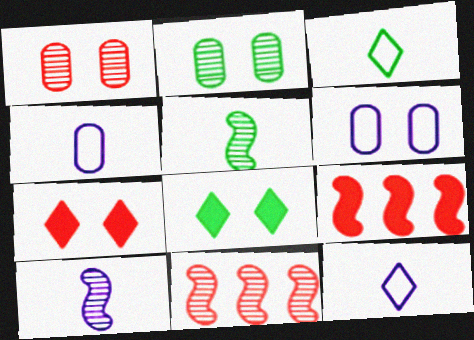[[2, 9, 12], 
[4, 8, 11]]